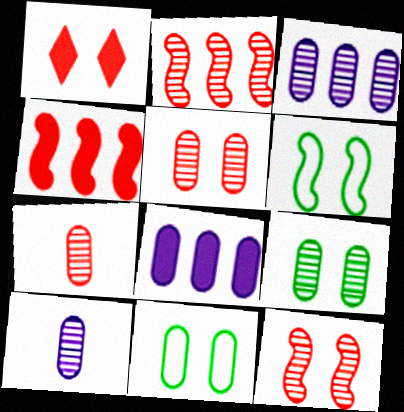[[3, 7, 9], 
[7, 8, 11]]